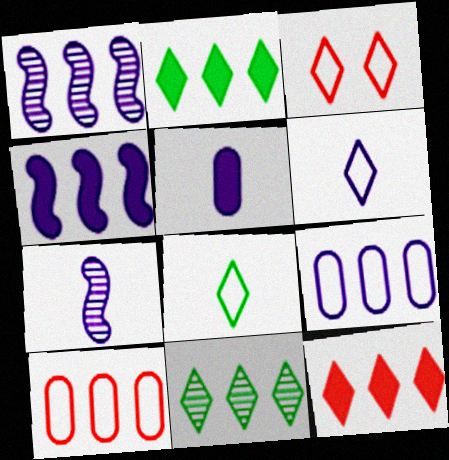[[1, 2, 10], 
[4, 10, 11], 
[5, 6, 7]]